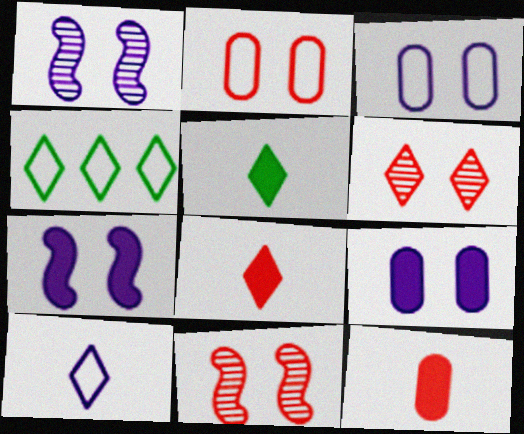[[1, 4, 12]]